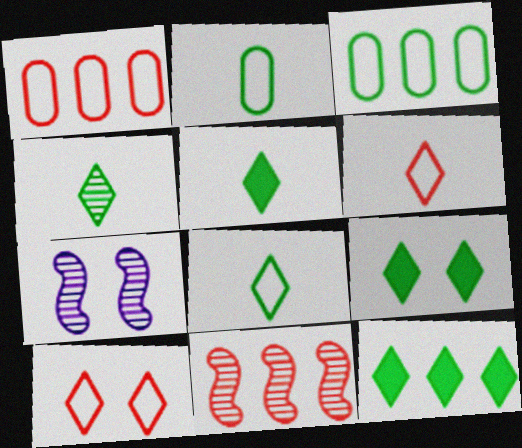[[1, 5, 7], 
[4, 5, 8], 
[5, 9, 12]]